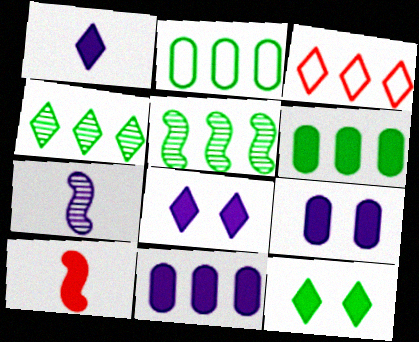[[3, 5, 11], 
[6, 8, 10], 
[10, 11, 12]]